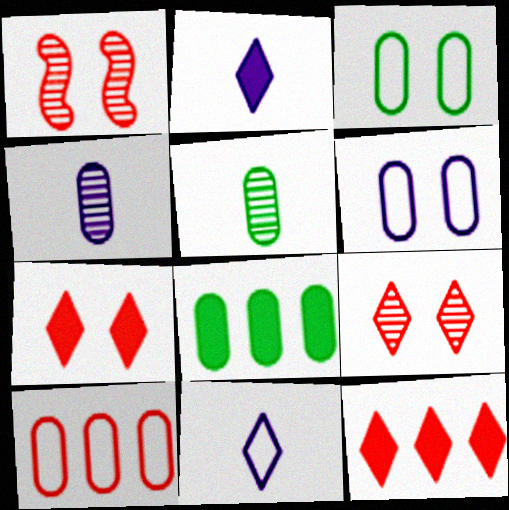[[1, 8, 11], 
[3, 5, 8]]